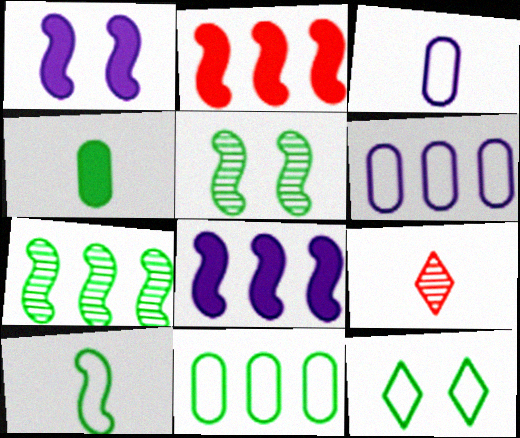[[1, 9, 11], 
[4, 7, 12], 
[10, 11, 12]]